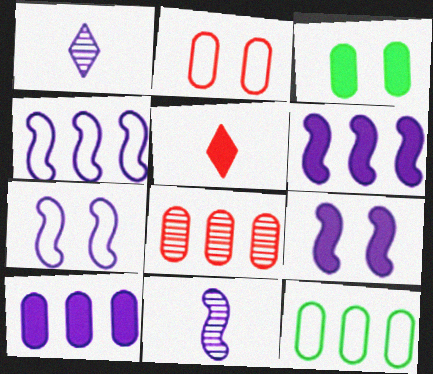[[1, 7, 10], 
[3, 5, 6], 
[4, 9, 11], 
[6, 7, 11], 
[8, 10, 12]]